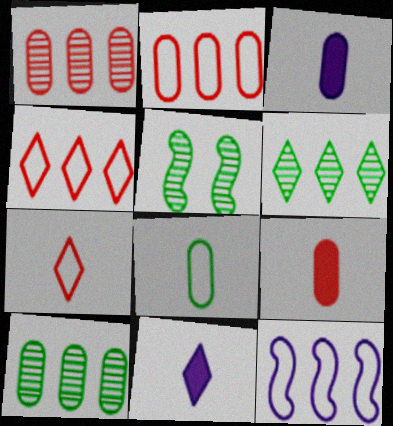[[2, 5, 11], 
[3, 4, 5]]